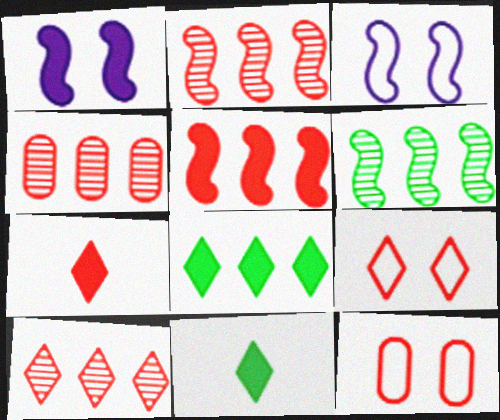[[2, 4, 10], 
[2, 7, 12], 
[3, 4, 11], 
[7, 9, 10]]